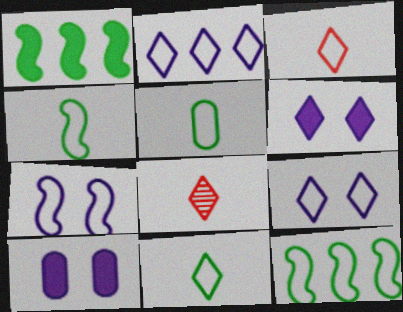[[4, 5, 11], 
[8, 10, 12]]